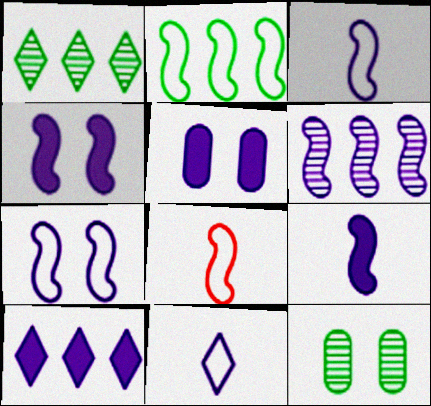[[1, 5, 8], 
[2, 7, 8], 
[3, 4, 6], 
[5, 6, 11], 
[5, 9, 10], 
[6, 7, 9], 
[8, 10, 12]]